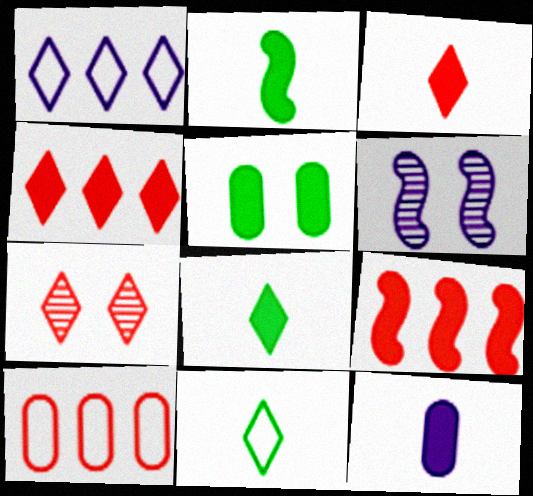[[1, 6, 12], 
[1, 7, 8], 
[2, 3, 12], 
[6, 8, 10]]